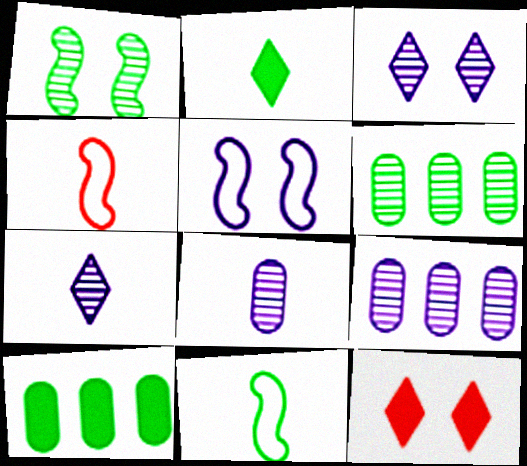[[2, 4, 8], 
[3, 4, 10], 
[9, 11, 12]]